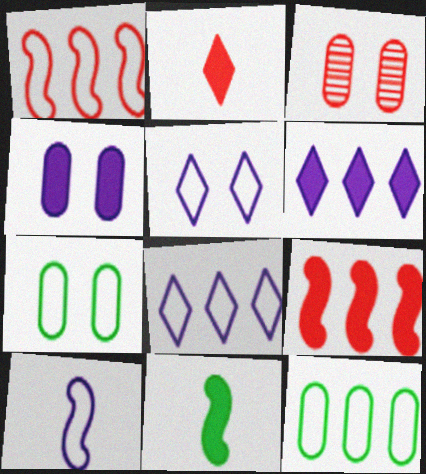[[1, 2, 3], 
[1, 8, 12], 
[3, 4, 7], 
[3, 8, 11]]